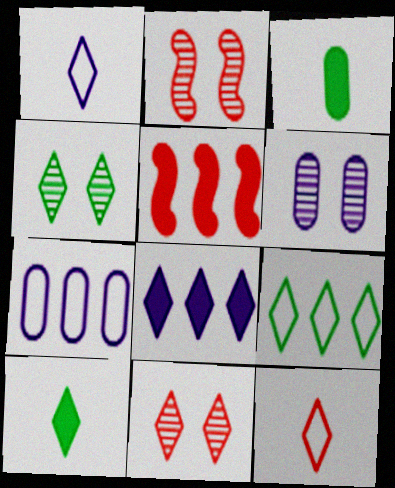[[2, 4, 6], 
[2, 7, 10], 
[4, 8, 12], 
[4, 9, 10]]